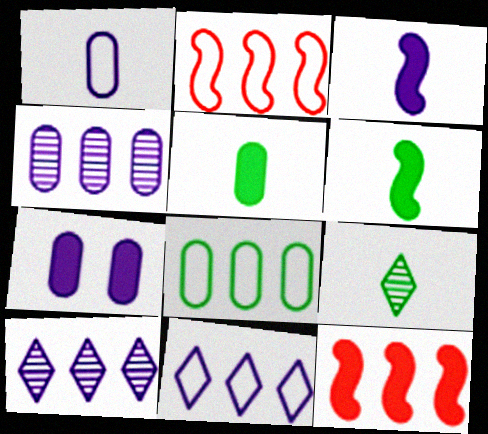[[1, 4, 7], 
[2, 7, 9], 
[2, 8, 11], 
[8, 10, 12]]